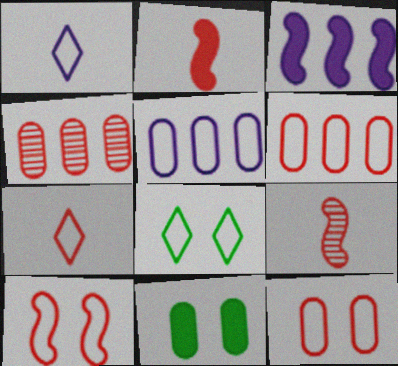[[6, 7, 10]]